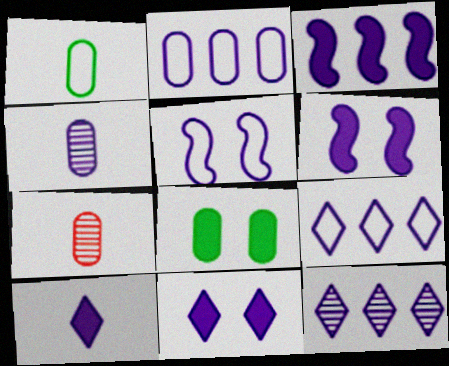[[2, 3, 12], 
[2, 7, 8], 
[4, 6, 9]]